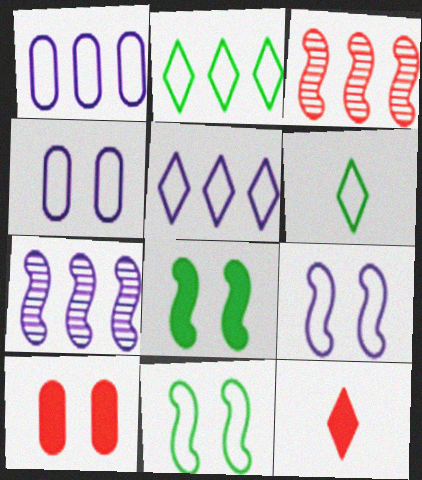[[6, 7, 10]]